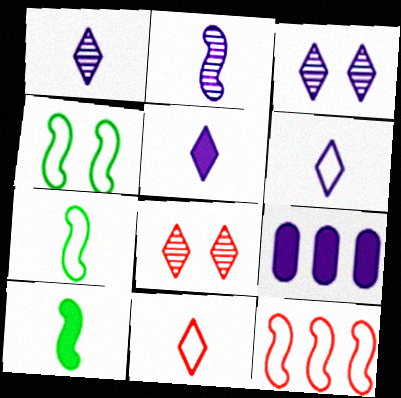[[1, 5, 6], 
[7, 8, 9]]